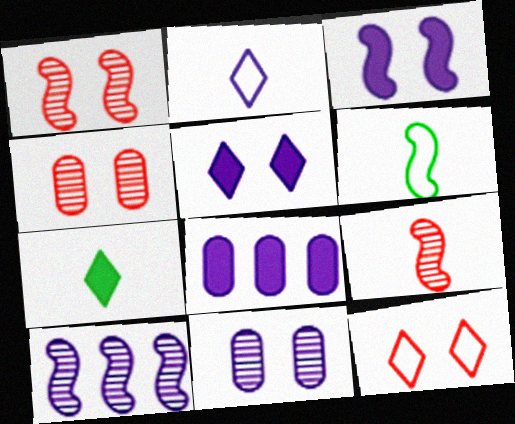[]